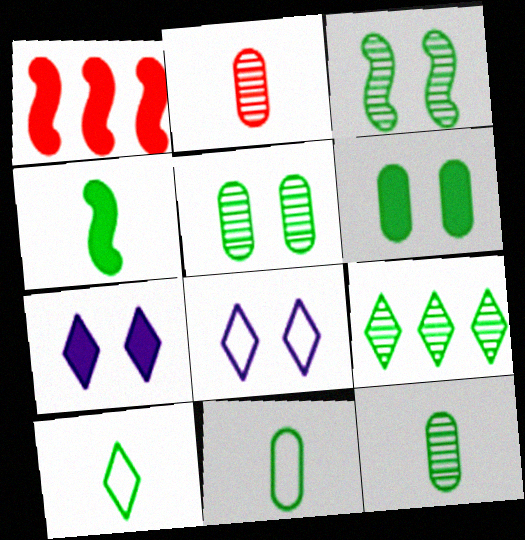[[1, 8, 12], 
[3, 9, 12], 
[4, 10, 12]]